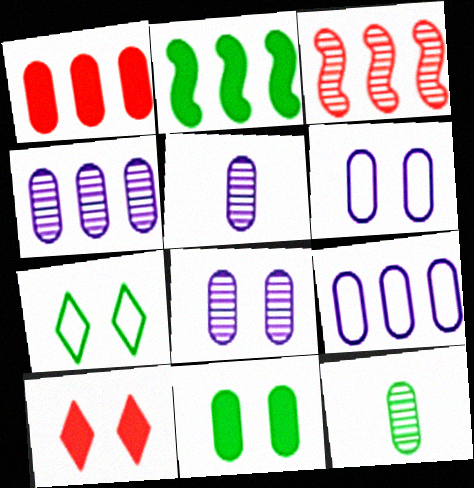[[1, 6, 12], 
[2, 7, 12], 
[4, 5, 8]]